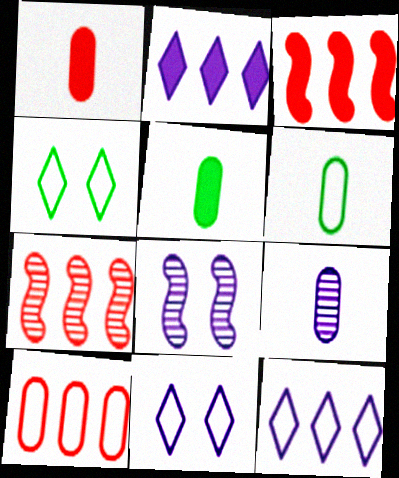[[1, 6, 9], 
[3, 4, 9], 
[5, 7, 11]]